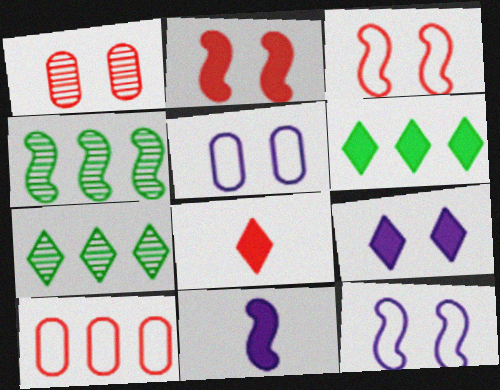[[3, 4, 11], 
[4, 5, 8], 
[6, 8, 9]]